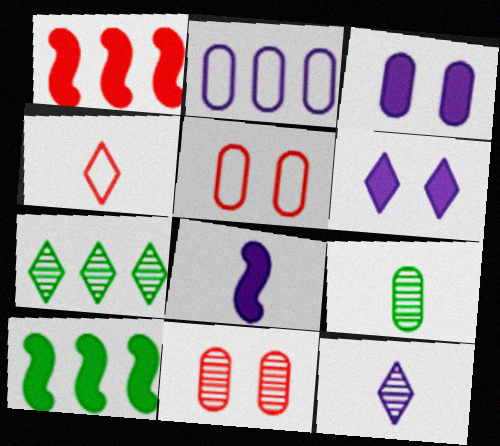[[1, 2, 7], 
[1, 4, 11], 
[4, 6, 7], 
[4, 8, 9], 
[5, 7, 8], 
[5, 10, 12]]